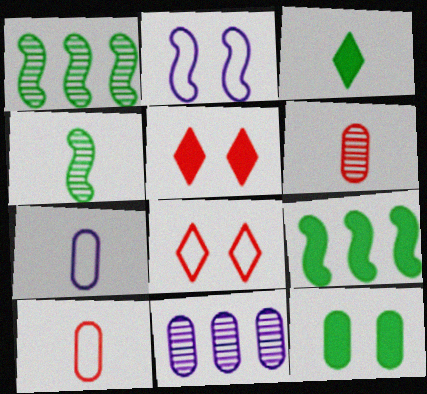[[1, 5, 7], 
[3, 9, 12], 
[10, 11, 12]]